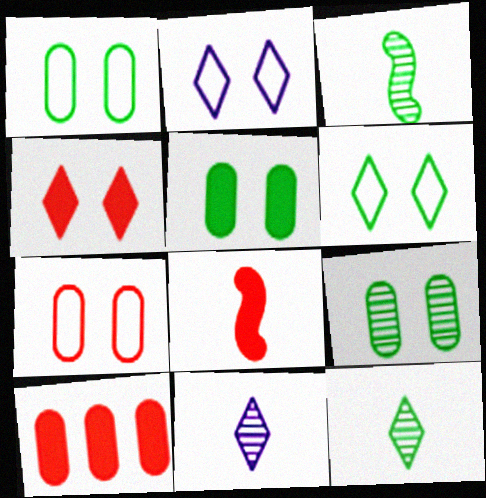[[1, 5, 9], 
[2, 3, 10], 
[4, 8, 10]]